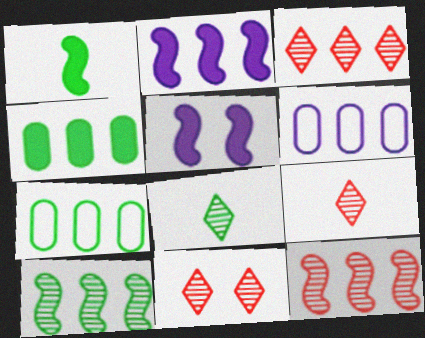[[1, 6, 11], 
[2, 3, 7], 
[3, 9, 11], 
[5, 7, 9]]